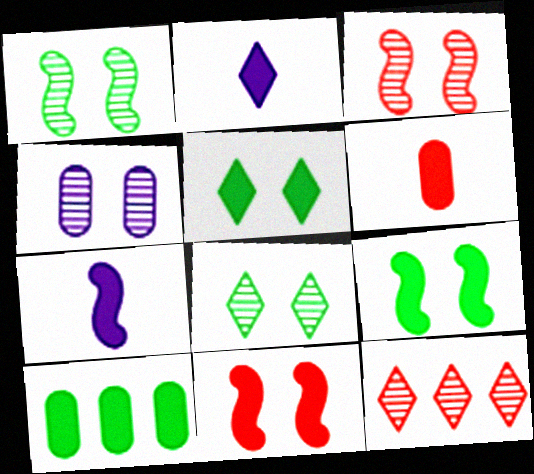[[2, 10, 11], 
[3, 4, 8]]